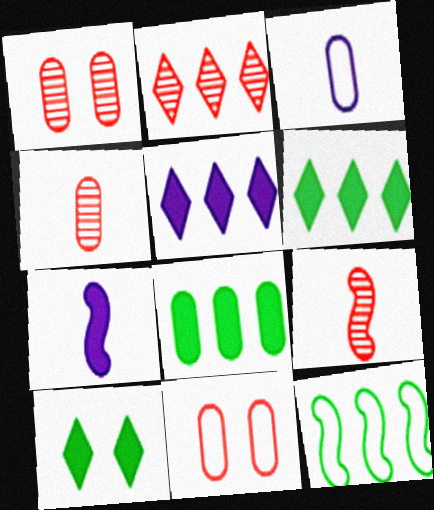[[1, 2, 9], 
[1, 3, 8]]